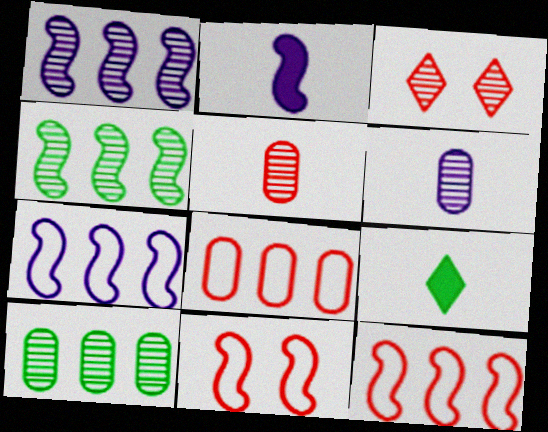[[2, 4, 11], 
[3, 4, 6]]